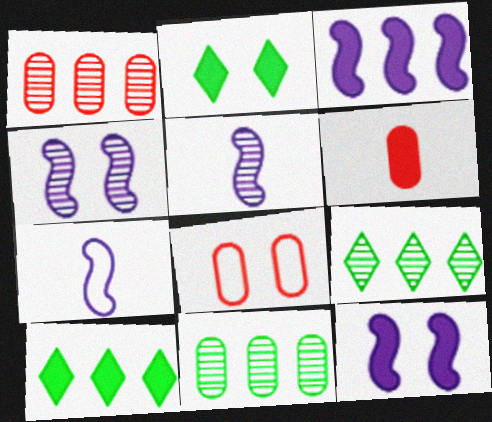[[1, 2, 7], 
[1, 6, 8], 
[2, 3, 6], 
[2, 4, 8], 
[3, 4, 7], 
[5, 8, 10], 
[6, 10, 12]]